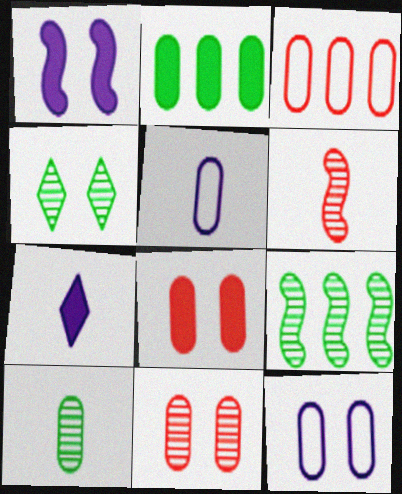[[2, 5, 11], 
[4, 9, 10]]